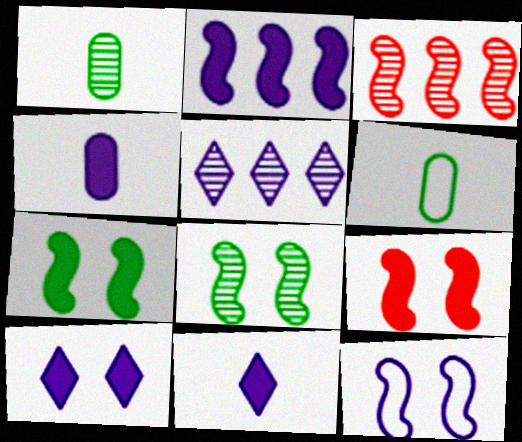[[2, 4, 10], 
[3, 6, 10], 
[4, 5, 12], 
[5, 6, 9], 
[8, 9, 12]]